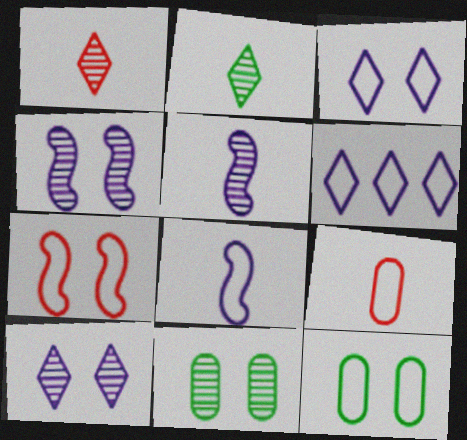[[3, 7, 12]]